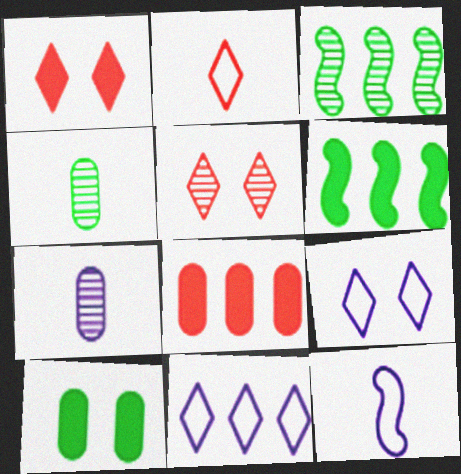[[3, 5, 7], 
[3, 8, 11]]